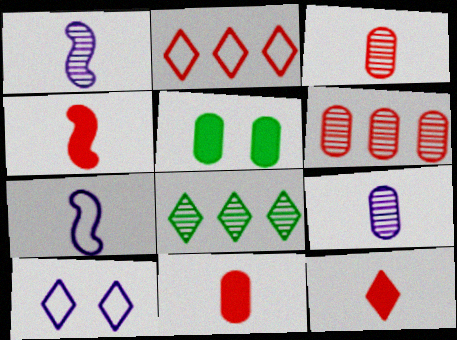[[1, 2, 5], 
[4, 11, 12], 
[8, 10, 12]]